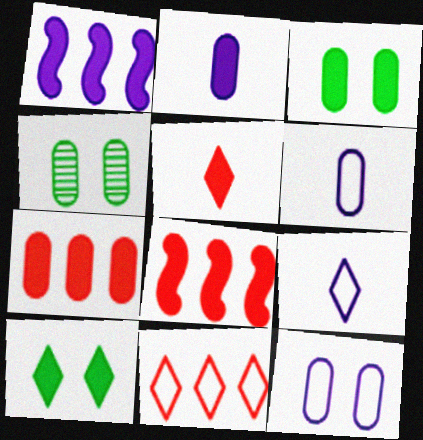[[1, 3, 5], 
[2, 3, 7], 
[2, 8, 10], 
[4, 6, 7], 
[4, 8, 9]]